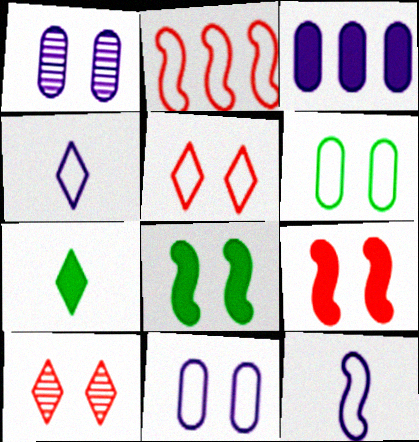[[1, 2, 7], 
[1, 5, 8], 
[2, 4, 6], 
[3, 7, 9], 
[8, 10, 11]]